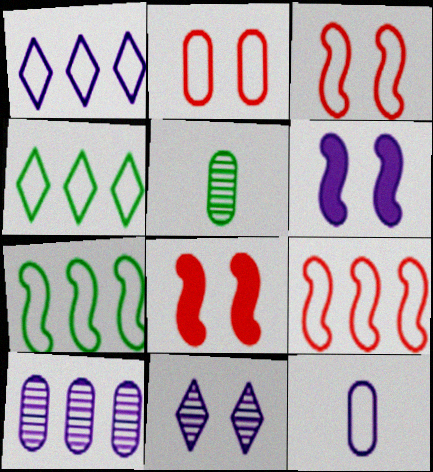[[1, 5, 8], 
[3, 4, 12]]